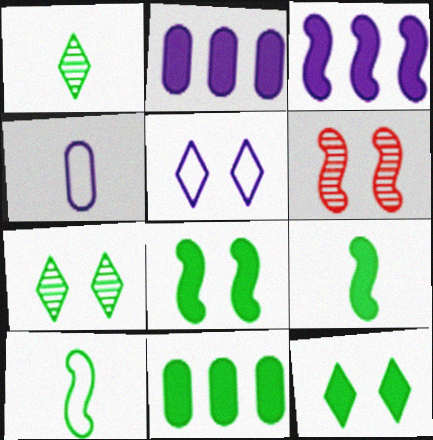[[3, 6, 10], 
[7, 10, 11], 
[9, 11, 12]]